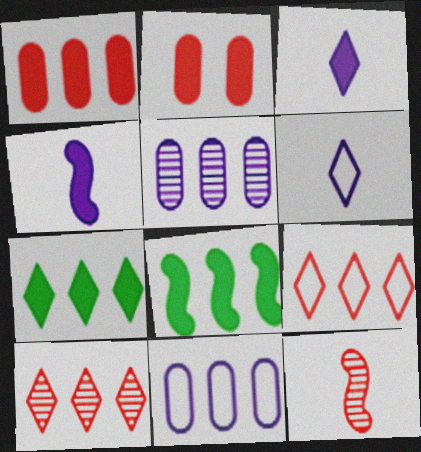[[2, 3, 8], 
[2, 4, 7], 
[2, 9, 12], 
[5, 8, 9], 
[8, 10, 11]]